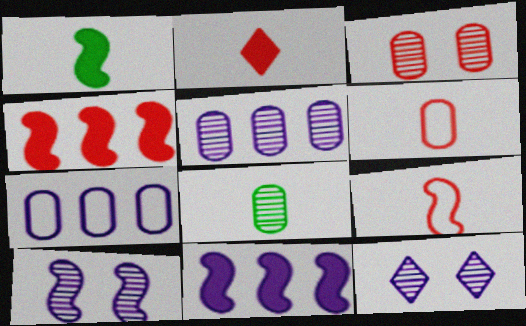[[3, 5, 8]]